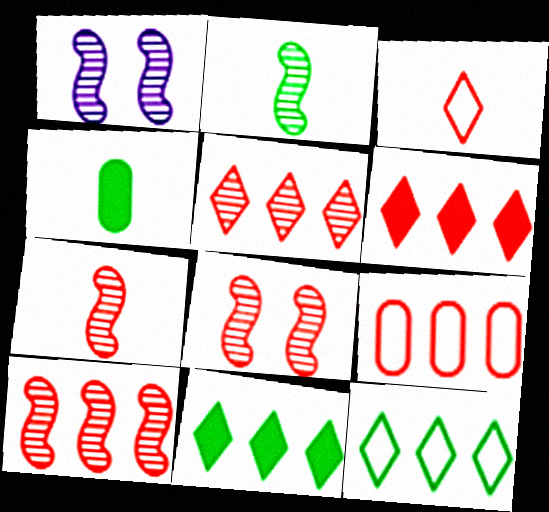[[1, 2, 10], 
[6, 9, 10], 
[7, 8, 10]]